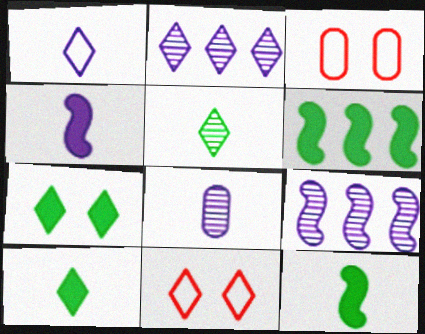[[1, 4, 8], 
[2, 3, 12], 
[2, 10, 11], 
[3, 9, 10], 
[6, 8, 11]]